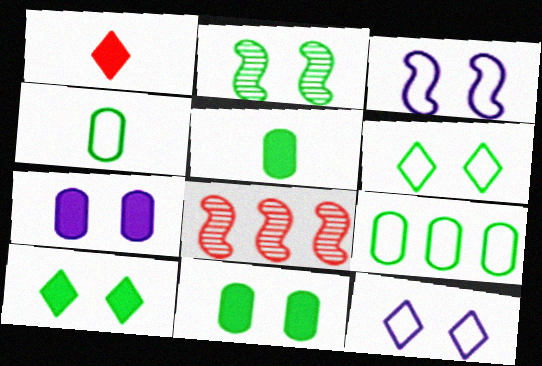[[2, 6, 11], 
[5, 8, 12]]